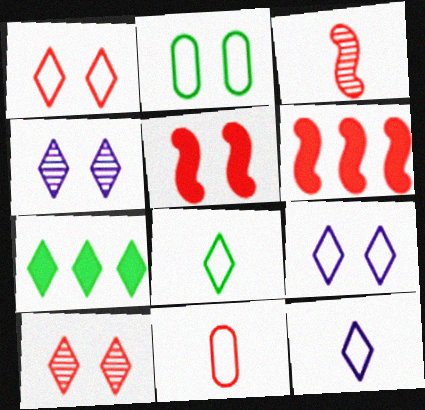[[2, 4, 5], 
[6, 10, 11], 
[7, 10, 12]]